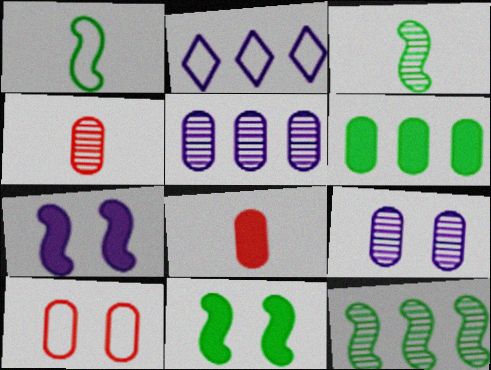[[1, 2, 10], 
[1, 11, 12], 
[2, 4, 11]]